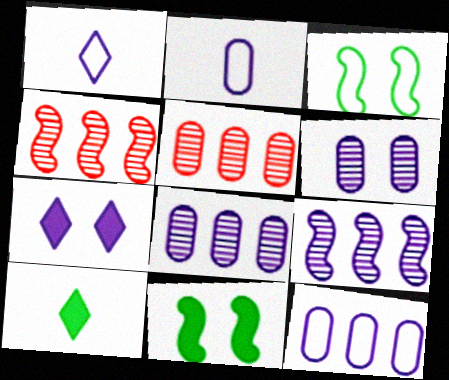[[1, 5, 11], 
[2, 7, 9]]